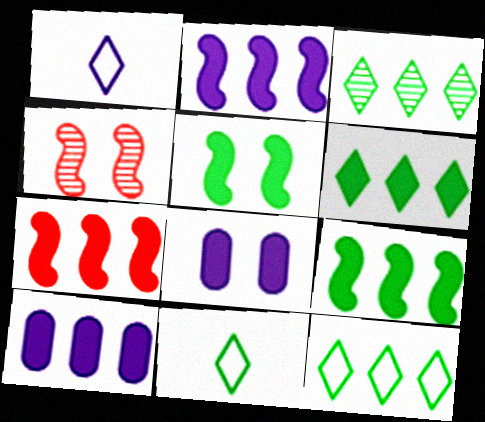[[2, 7, 9], 
[3, 6, 12], 
[4, 10, 11], 
[6, 7, 10]]